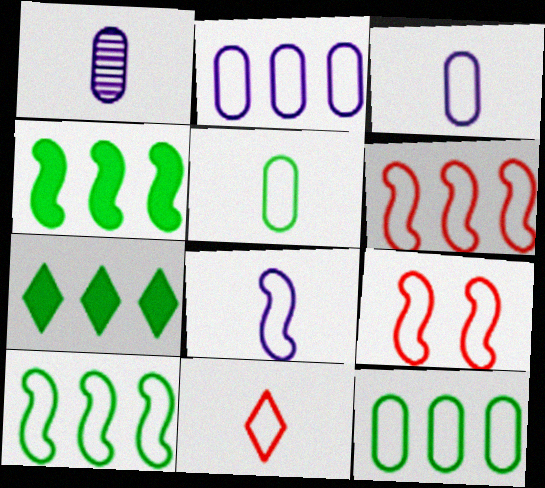[[1, 7, 9], 
[5, 8, 11], 
[8, 9, 10]]